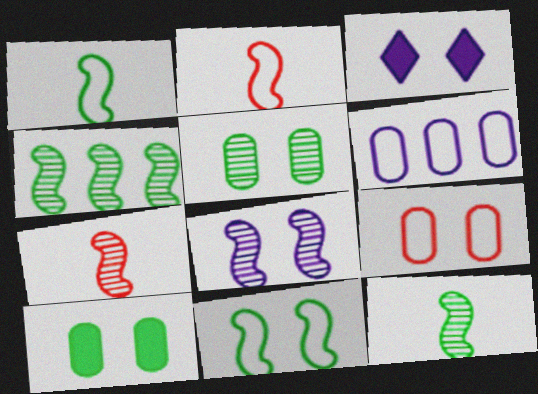[[4, 7, 8]]